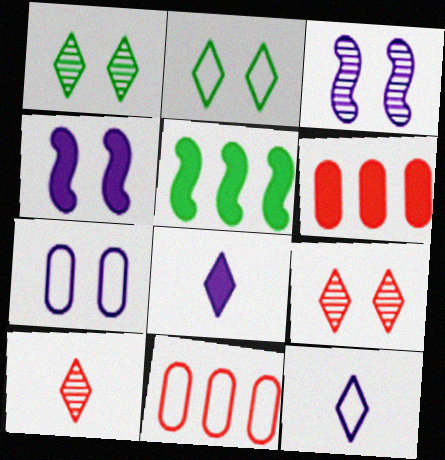[[5, 7, 10]]